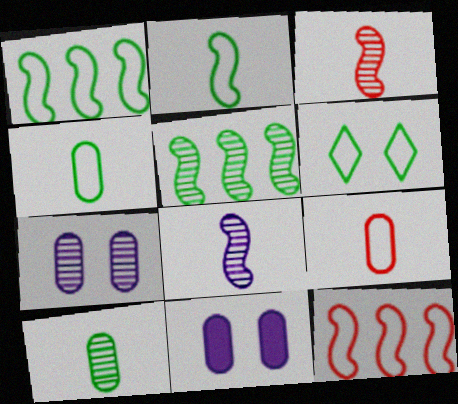[[1, 4, 6]]